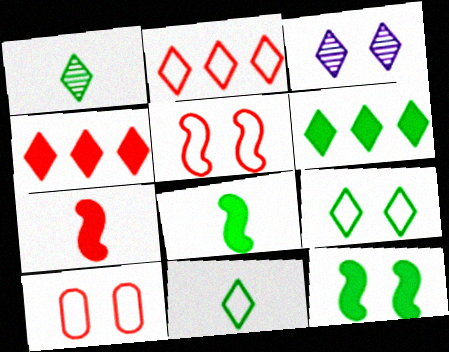[[1, 6, 9], 
[3, 4, 11], 
[3, 10, 12]]